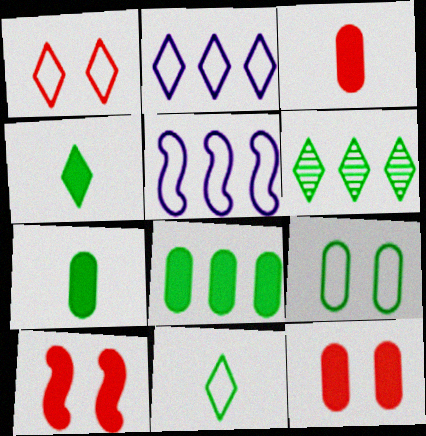[[1, 2, 11]]